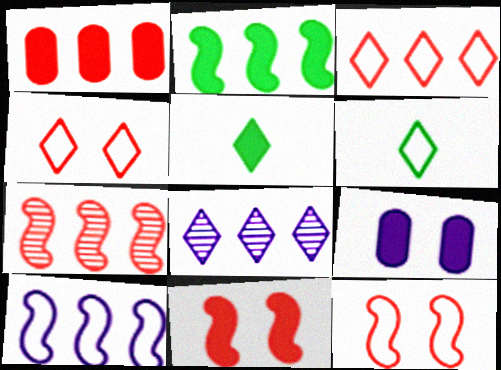[[1, 3, 7], 
[2, 7, 10], 
[4, 5, 8], 
[6, 7, 9]]